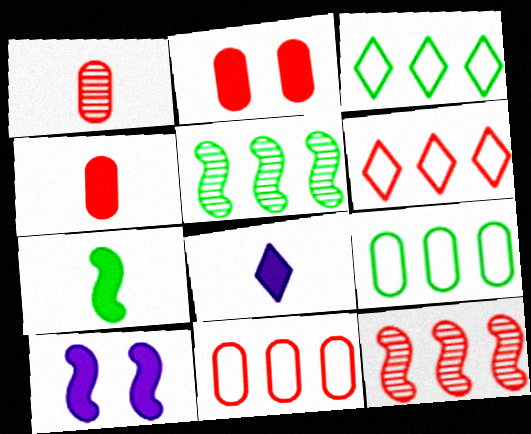[[1, 2, 11], 
[1, 3, 10], 
[4, 7, 8]]